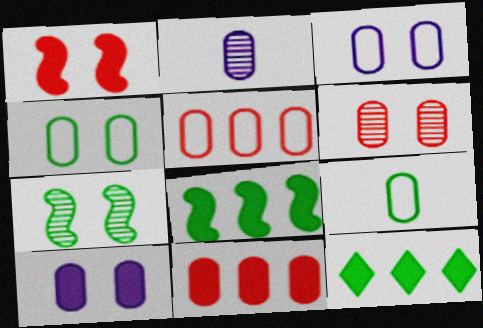[[2, 4, 11], 
[3, 5, 9], 
[4, 6, 10], 
[7, 9, 12]]